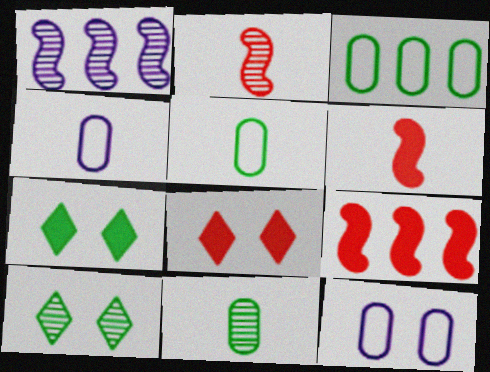[[1, 5, 8], 
[4, 9, 10]]